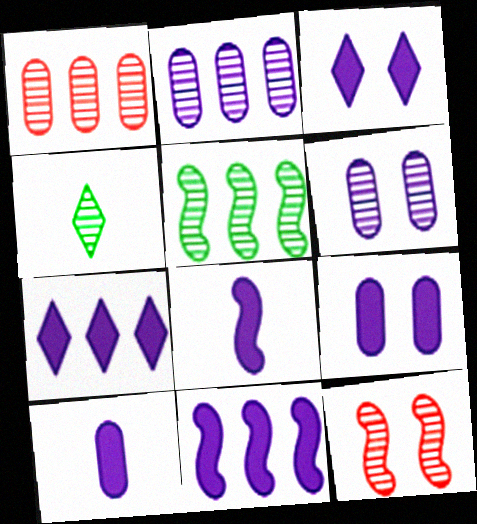[[2, 4, 12], 
[3, 10, 11], 
[7, 8, 9]]